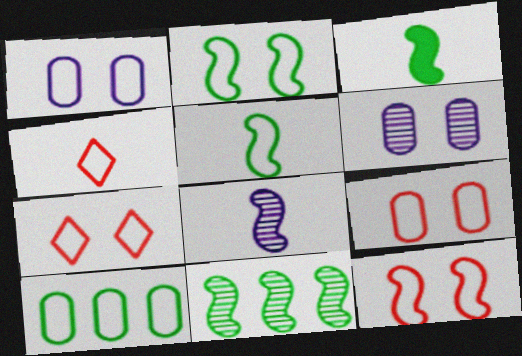[[1, 2, 7], 
[2, 3, 11], 
[7, 9, 12]]